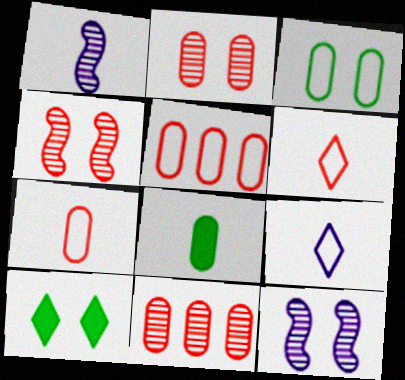[[1, 5, 10], 
[1, 6, 8]]